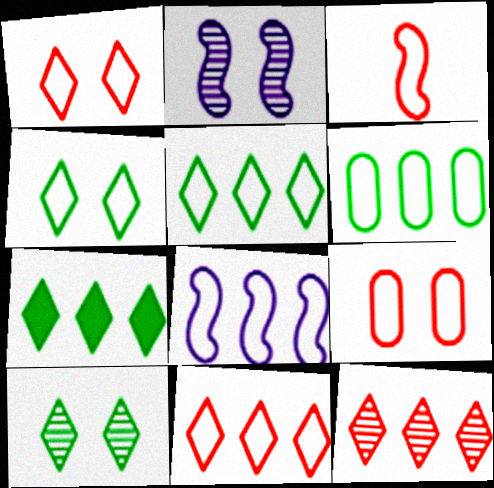[[3, 9, 11], 
[6, 8, 11]]